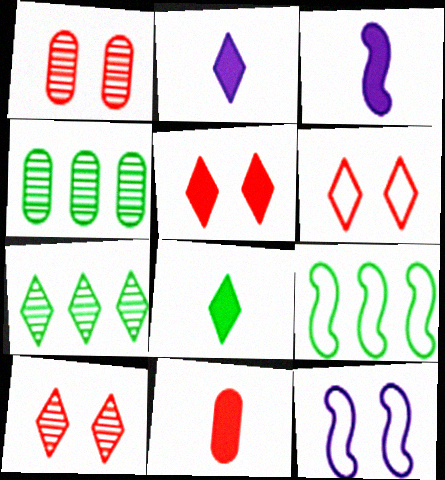[[1, 2, 9], 
[2, 6, 7], 
[3, 4, 6], 
[3, 8, 11], 
[5, 6, 10], 
[7, 11, 12]]